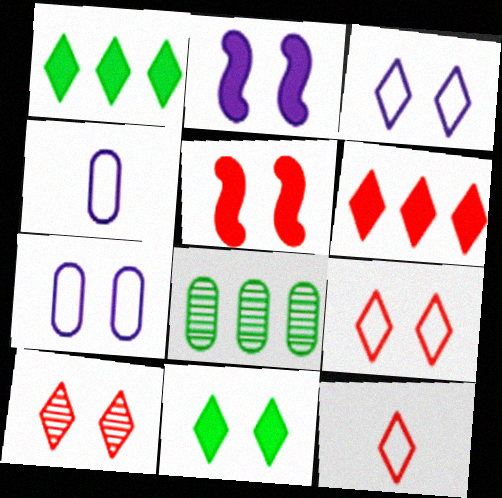[[2, 8, 12], 
[3, 10, 11], 
[6, 10, 12]]